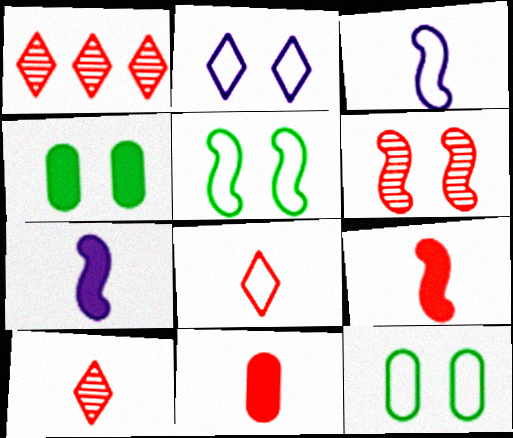[[1, 3, 4], 
[1, 7, 12], 
[2, 4, 6]]